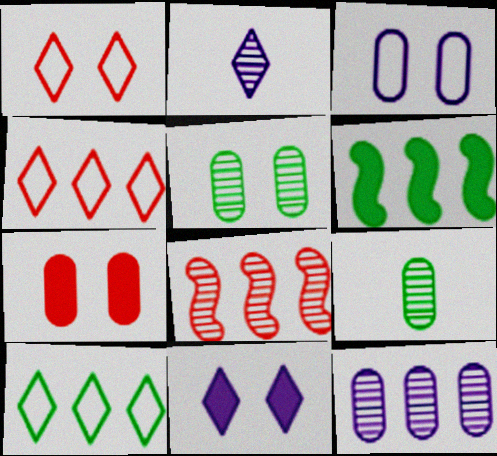[[2, 5, 8], 
[3, 5, 7], 
[4, 6, 12]]